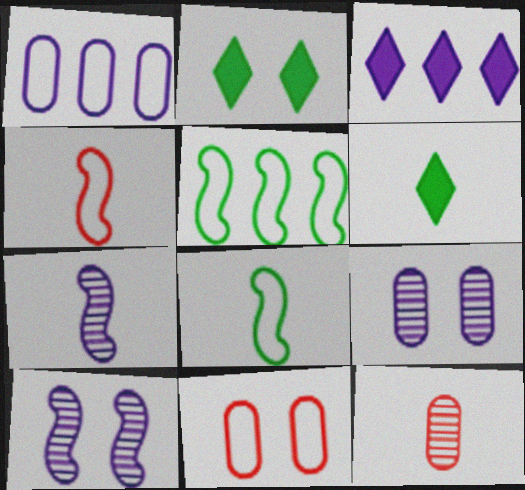[[2, 10, 11]]